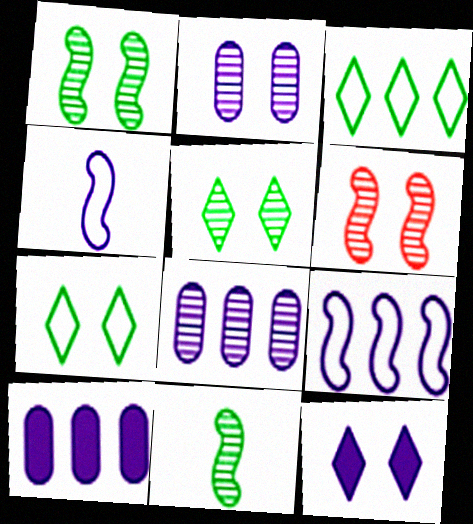[[2, 5, 6], 
[4, 8, 12]]